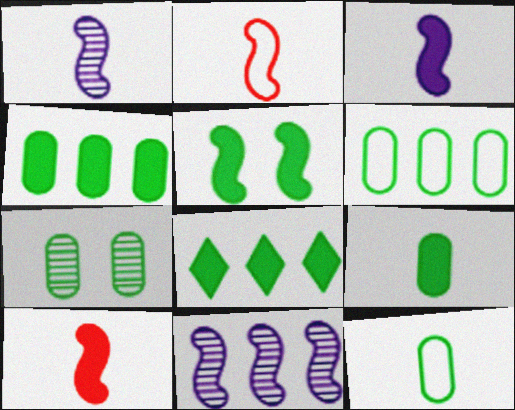[[2, 5, 11], 
[4, 7, 12], 
[5, 8, 9], 
[6, 7, 9]]